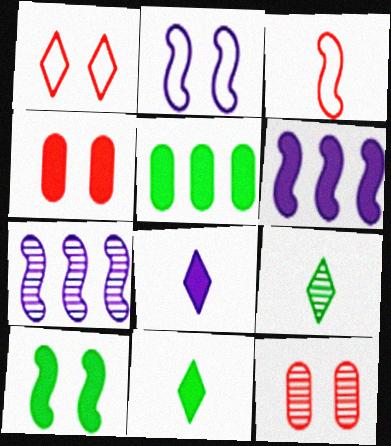[[3, 7, 10], 
[4, 6, 11], 
[5, 10, 11], 
[7, 9, 12]]